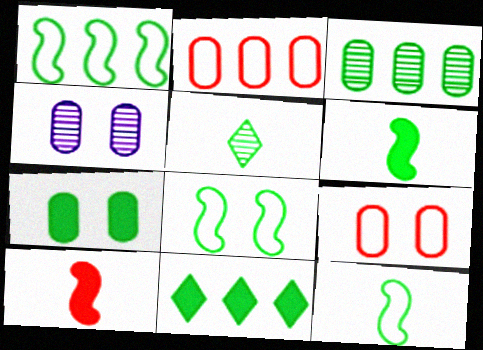[[1, 3, 11], 
[1, 5, 7], 
[1, 8, 12], 
[4, 7, 9], 
[6, 7, 11]]